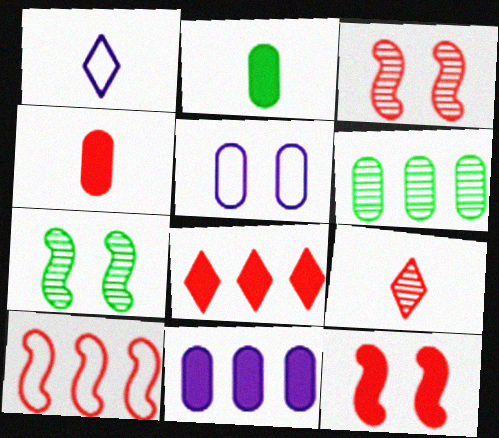[[1, 6, 12], 
[4, 5, 6], 
[4, 8, 12]]